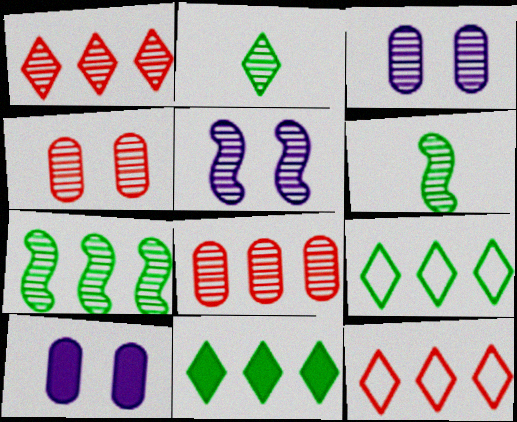[[1, 3, 6], 
[2, 5, 8], 
[6, 10, 12]]